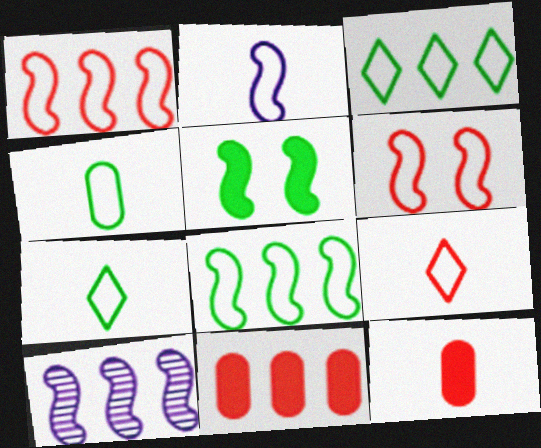[[2, 4, 9], 
[2, 6, 8], 
[3, 10, 11]]